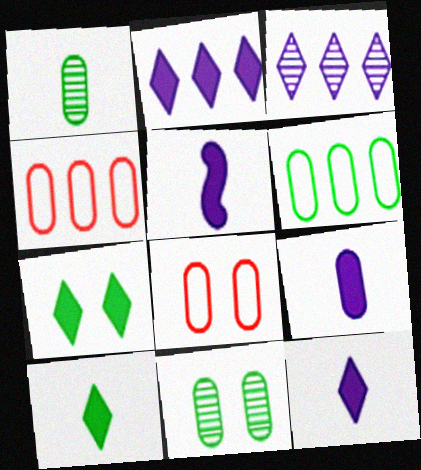[[4, 9, 11], 
[5, 9, 12]]